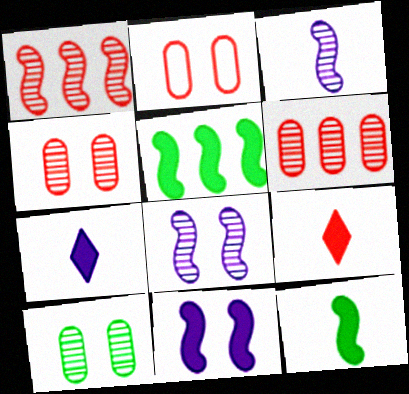[[1, 2, 9]]